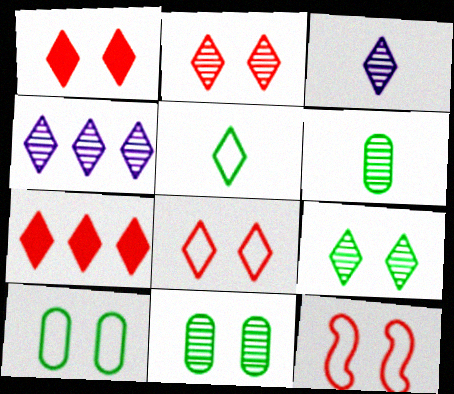[[1, 2, 8], 
[1, 4, 5]]